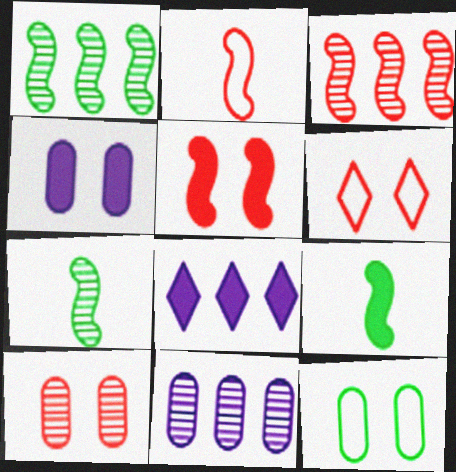[[2, 3, 5], 
[4, 10, 12], 
[5, 6, 10], 
[6, 9, 11]]